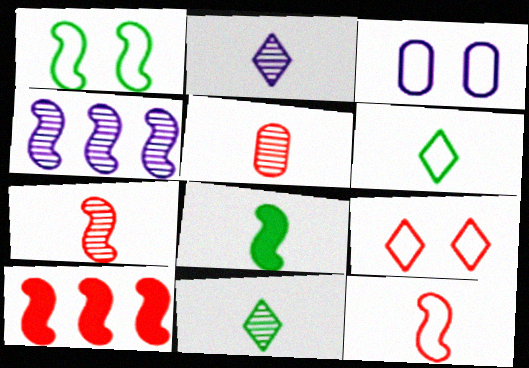[[1, 3, 9], 
[3, 10, 11], 
[5, 9, 10]]